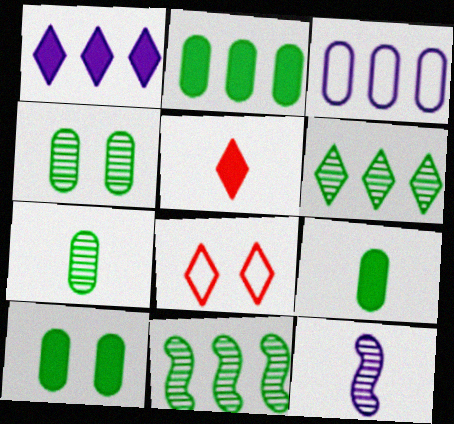[[2, 8, 12], 
[2, 9, 10]]